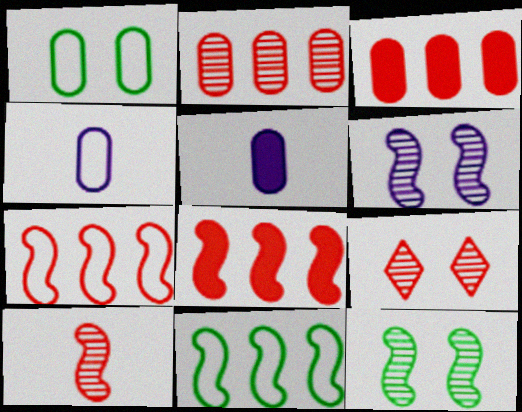[[1, 2, 5], 
[2, 9, 10], 
[5, 9, 11]]